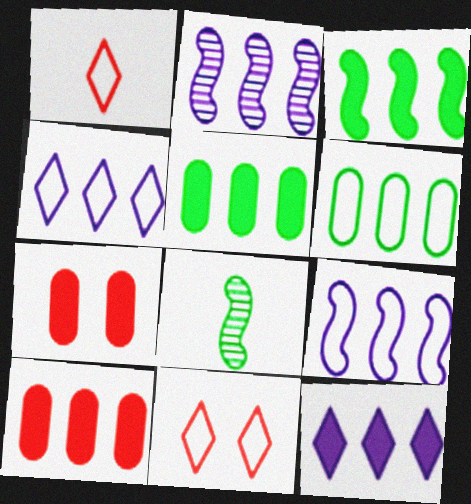[[3, 10, 12], 
[4, 7, 8]]